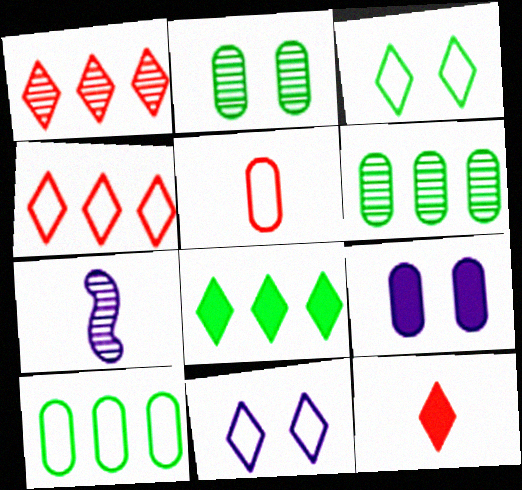[[1, 2, 7], 
[5, 6, 9]]